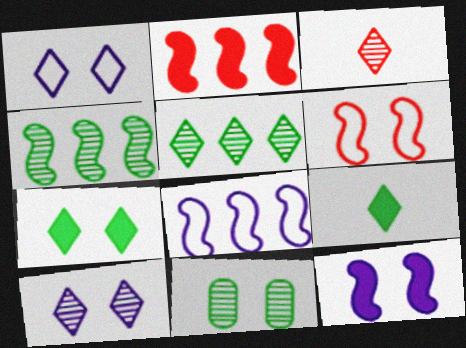[[2, 4, 8], 
[3, 5, 10]]